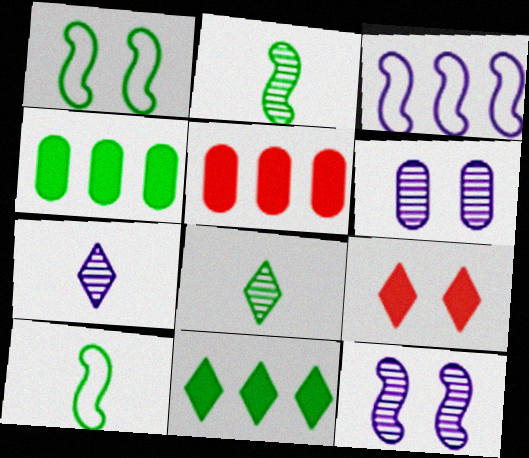[[1, 4, 8], 
[1, 5, 7], 
[1, 6, 9]]